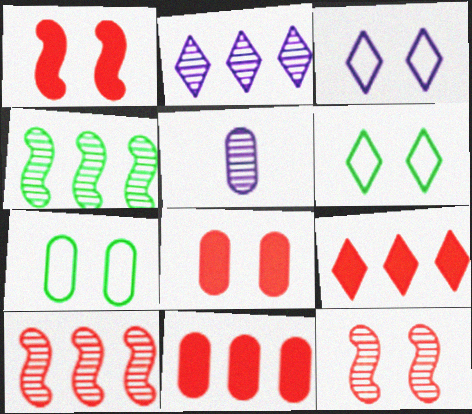[[5, 7, 11]]